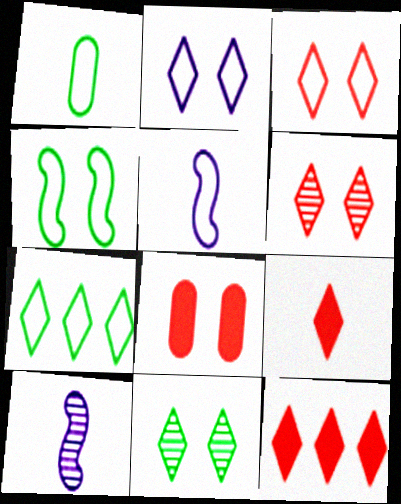[[1, 4, 7], 
[1, 9, 10], 
[7, 8, 10]]